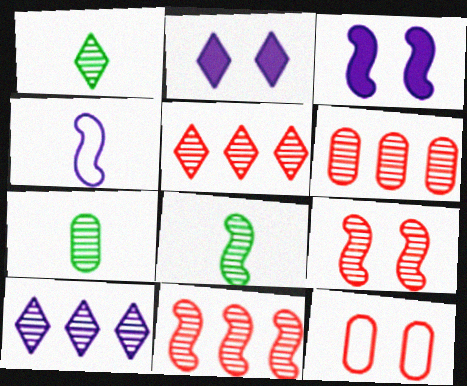[[1, 7, 8], 
[5, 6, 11], 
[7, 9, 10]]